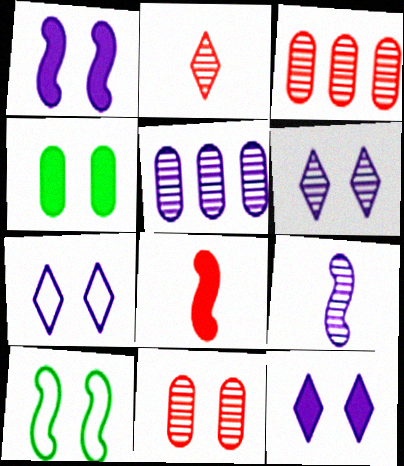[[5, 6, 9], 
[6, 7, 12], 
[10, 11, 12]]